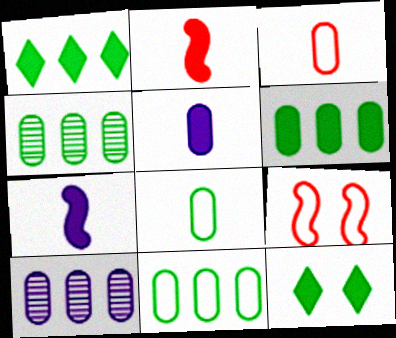[[4, 6, 11]]